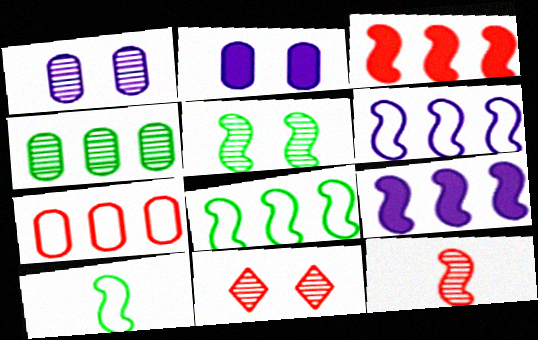[[1, 5, 11]]